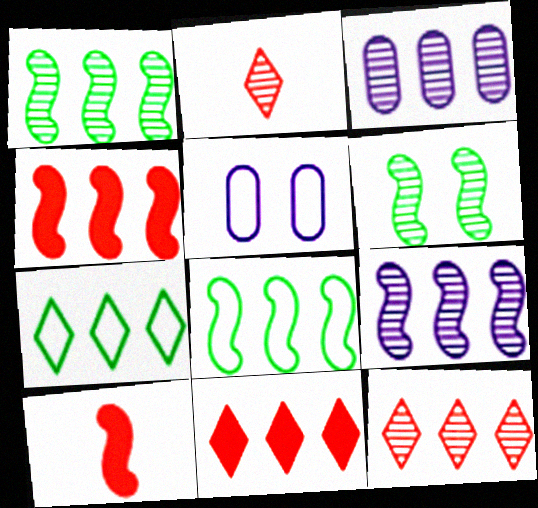[[1, 3, 12], 
[2, 3, 6], 
[3, 4, 7], 
[3, 8, 11], 
[4, 8, 9]]